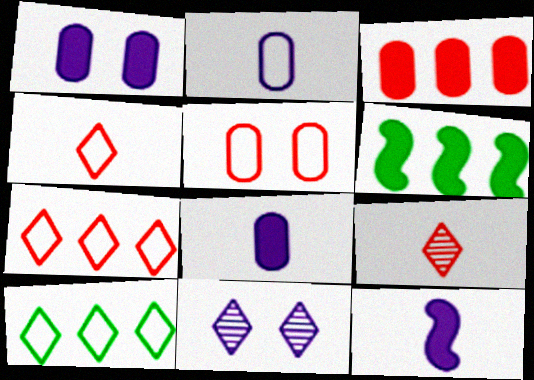[]